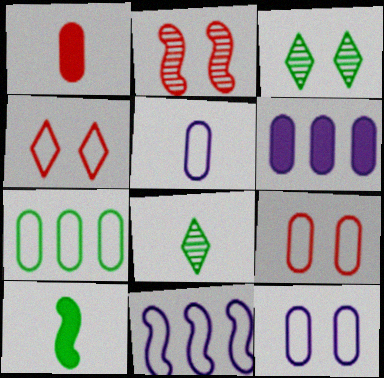[[1, 3, 11], 
[2, 10, 11], 
[3, 7, 10], 
[5, 7, 9]]